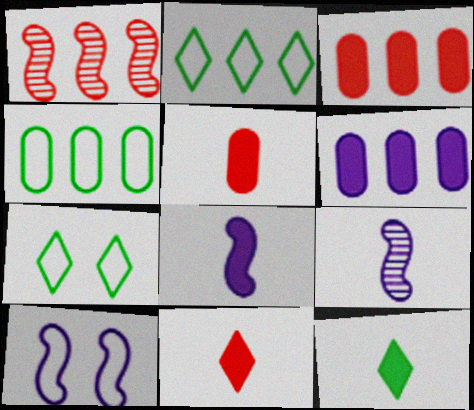[[1, 2, 6], 
[3, 7, 9], 
[5, 8, 12]]